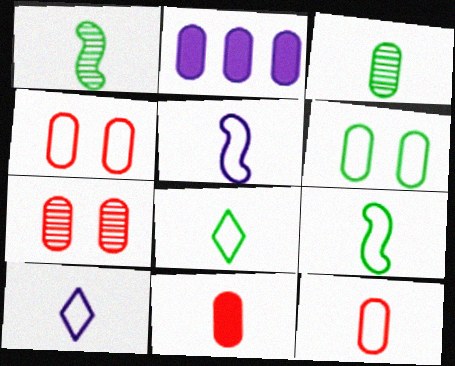[[1, 10, 11], 
[2, 3, 4], 
[5, 8, 12], 
[9, 10, 12]]